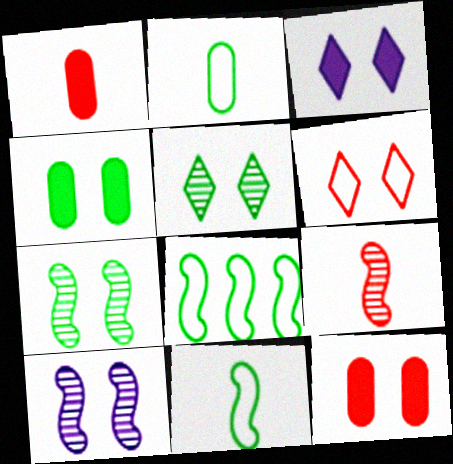[[3, 5, 6], 
[4, 6, 10]]